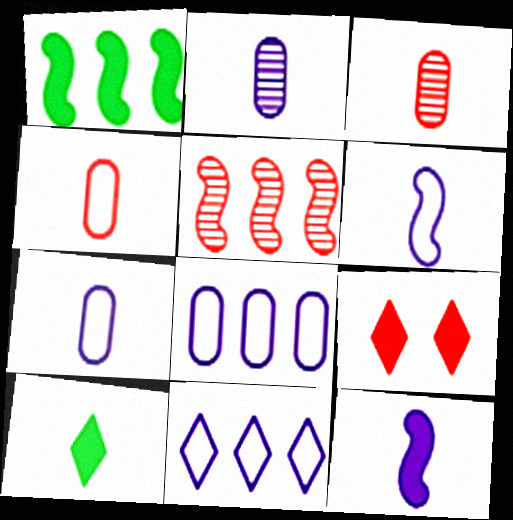[[3, 6, 10], 
[4, 5, 9]]